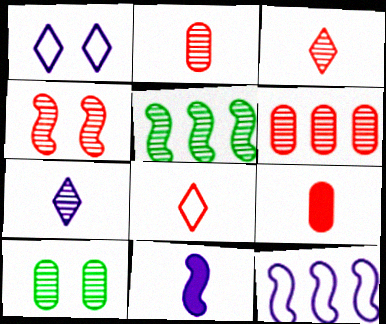[[1, 5, 9], 
[3, 4, 6]]